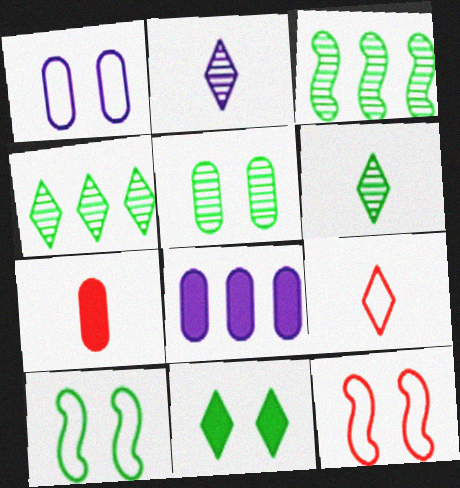[[3, 5, 6], 
[5, 10, 11], 
[6, 8, 12]]